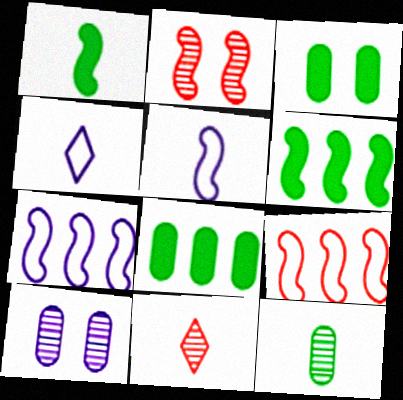[[1, 2, 7], 
[2, 4, 8], 
[2, 5, 6], 
[3, 7, 11]]